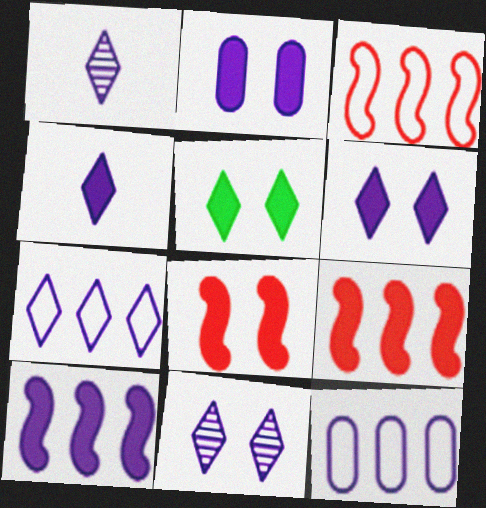[[1, 6, 7], 
[2, 4, 10], 
[2, 5, 8], 
[4, 7, 11]]